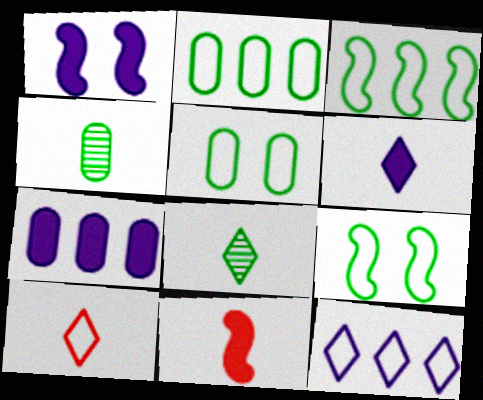[[1, 6, 7], 
[6, 8, 10]]